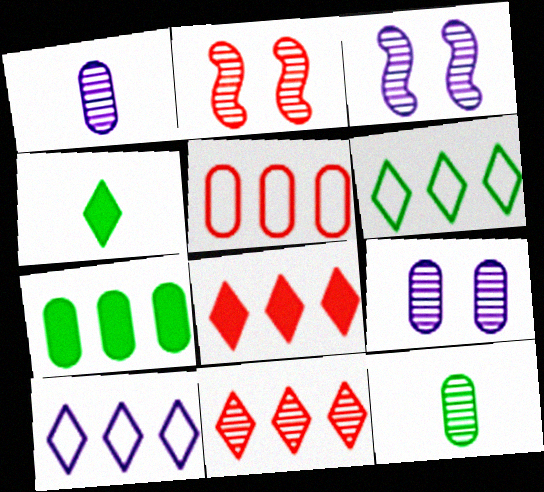[[3, 4, 5], 
[3, 11, 12]]